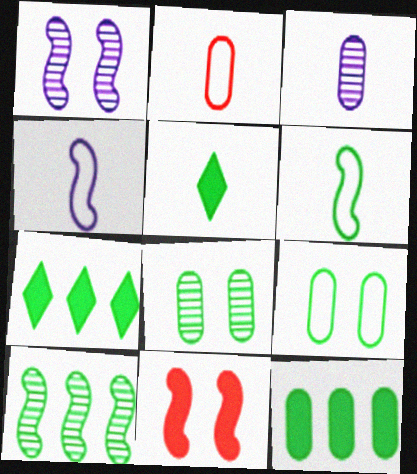[[1, 2, 7], 
[4, 10, 11], 
[5, 9, 10], 
[6, 7, 8]]